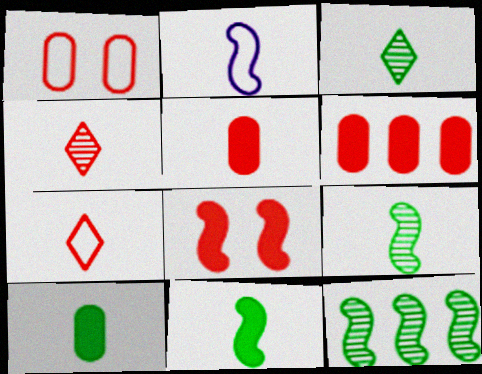[[2, 3, 5], 
[2, 4, 10], 
[2, 8, 12]]